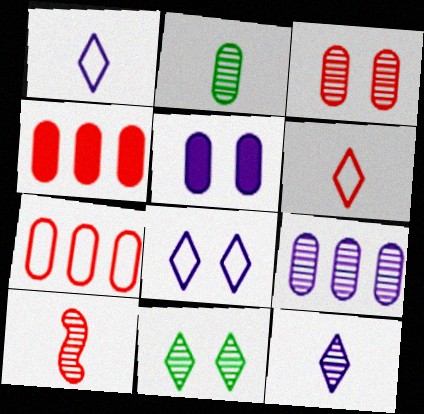[[2, 3, 9], 
[2, 5, 7], 
[2, 10, 12], 
[9, 10, 11]]